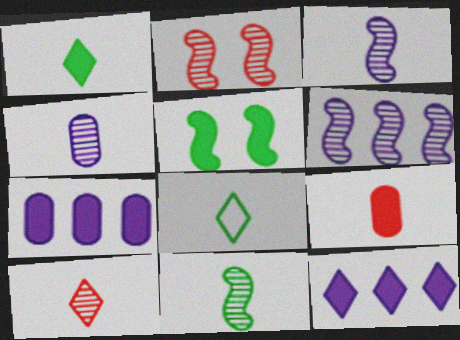[[2, 6, 11], 
[2, 7, 8], 
[3, 8, 9], 
[4, 10, 11], 
[5, 9, 12]]